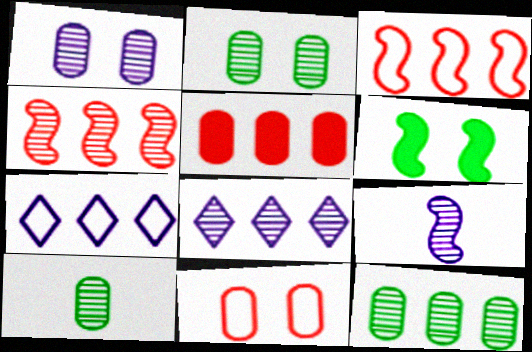[[1, 8, 9], 
[2, 10, 12], 
[3, 6, 9], 
[4, 8, 12]]